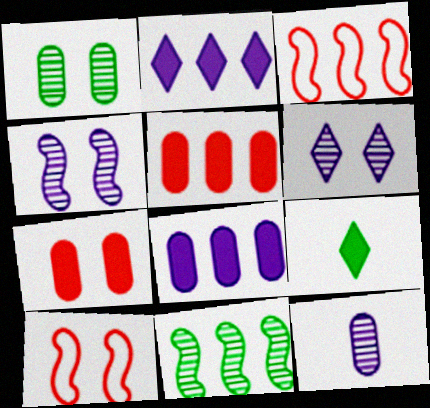[]